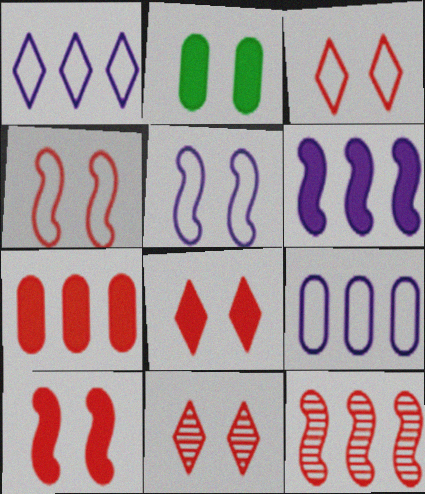[[2, 5, 11], 
[3, 8, 11]]